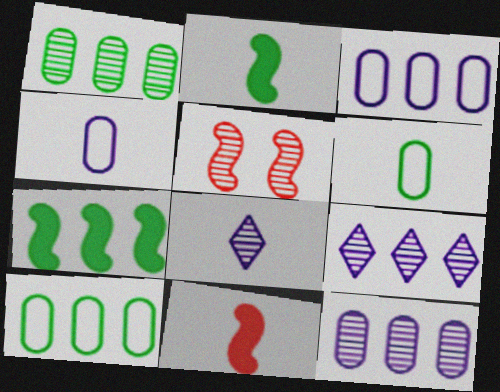[[1, 5, 8], 
[6, 8, 11]]